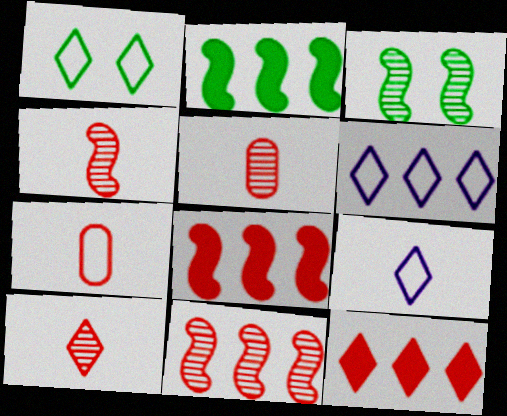[[4, 5, 10]]